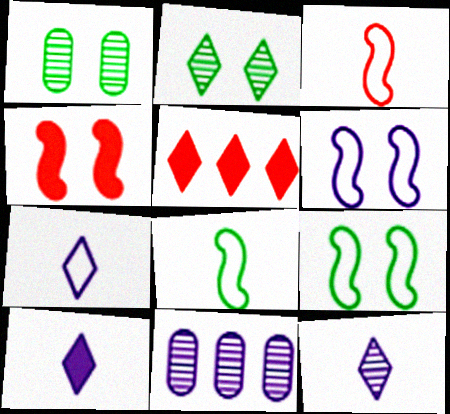[[2, 5, 7], 
[6, 10, 11], 
[7, 10, 12]]